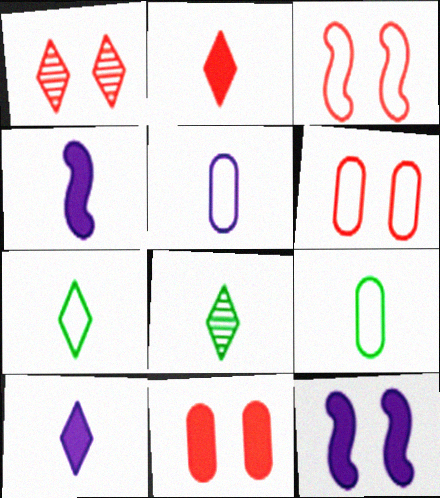[[1, 3, 11]]